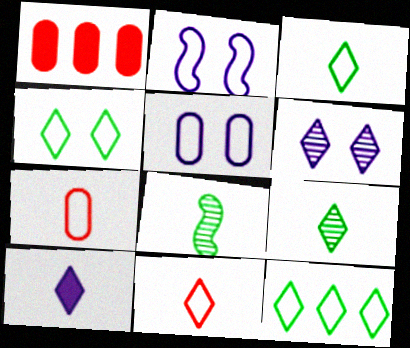[[1, 2, 9], 
[2, 7, 12], 
[3, 4, 12], 
[7, 8, 10], 
[9, 10, 11]]